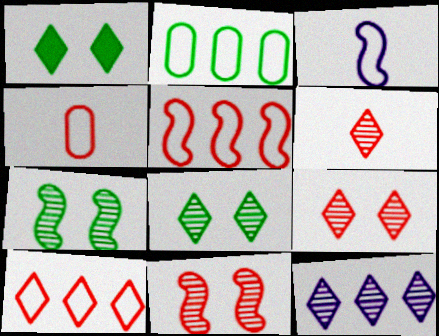[[6, 8, 12]]